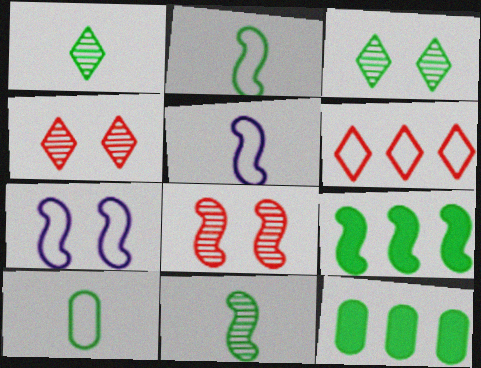[[2, 3, 12], 
[3, 9, 10], 
[4, 5, 12], 
[5, 8, 9], 
[6, 7, 10]]